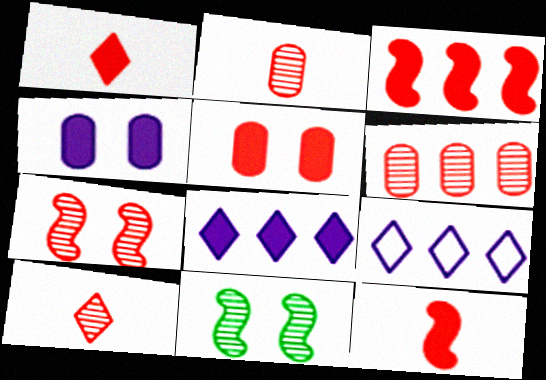[[1, 3, 5], 
[6, 7, 10]]